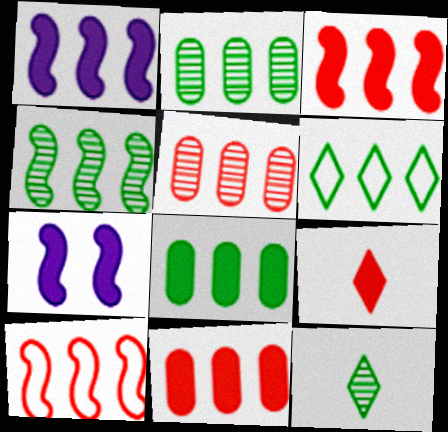[[1, 4, 10], 
[1, 5, 6], 
[4, 6, 8], 
[7, 8, 9]]